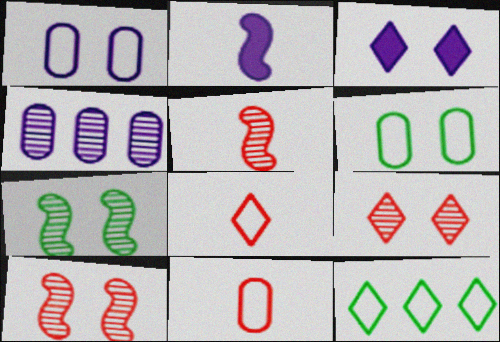[[3, 6, 10]]